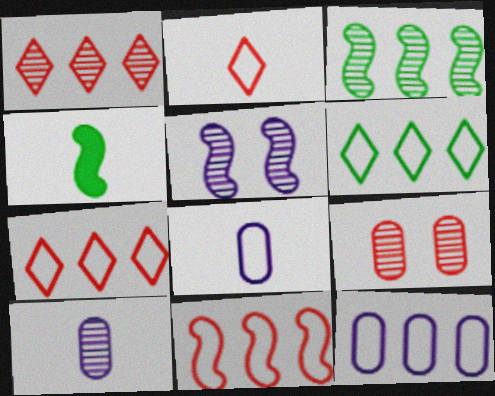[[2, 4, 10], 
[4, 5, 11], 
[6, 11, 12]]